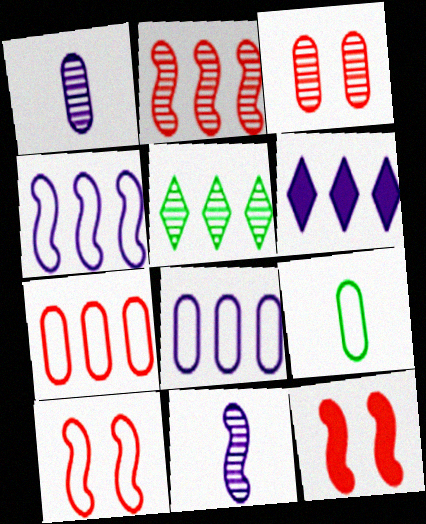[[3, 5, 11]]